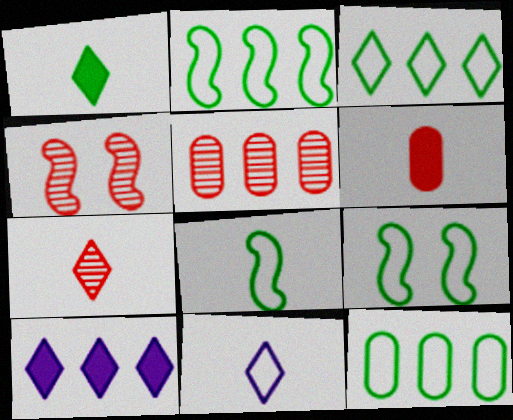[[1, 7, 11], 
[2, 3, 12], 
[2, 5, 10], 
[2, 8, 9], 
[4, 5, 7]]